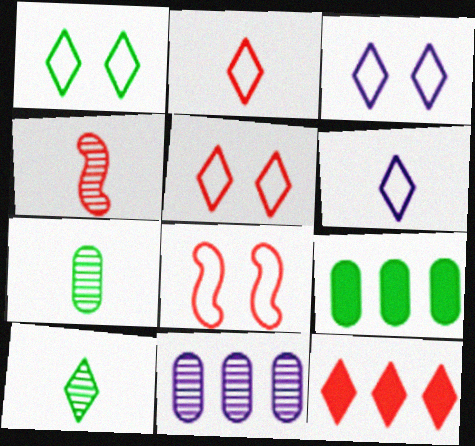[[1, 3, 5], 
[3, 4, 9], 
[3, 10, 12]]